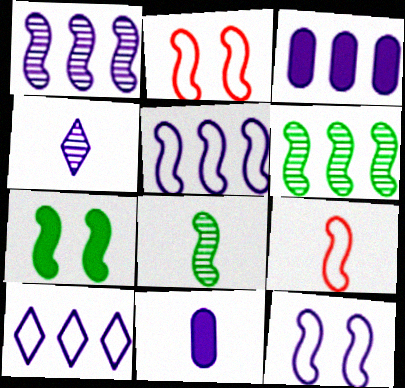[[1, 3, 10], 
[1, 7, 9], 
[3, 4, 12]]